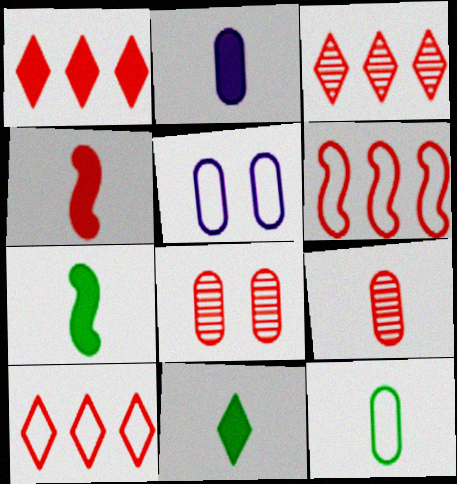[[1, 3, 10], 
[2, 4, 11], 
[2, 9, 12], 
[3, 5, 7], 
[4, 8, 10]]